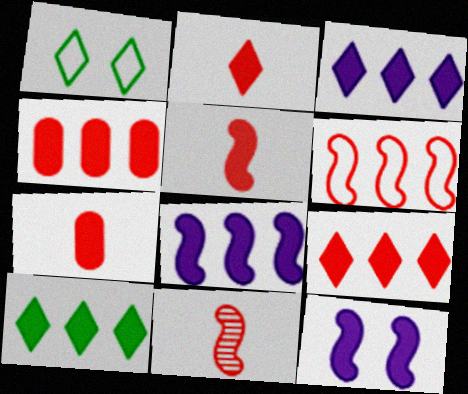[[2, 5, 7], 
[3, 9, 10], 
[4, 8, 10], 
[7, 10, 12]]